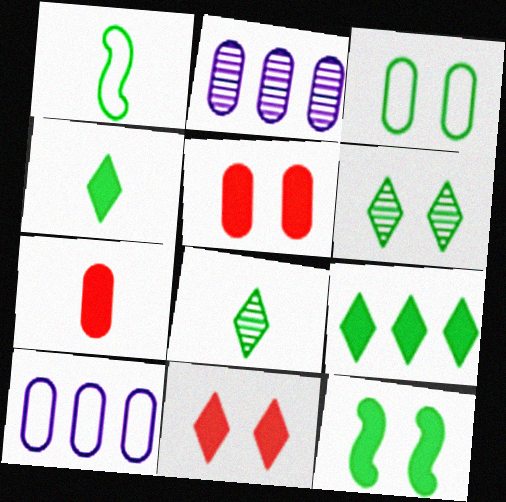[[1, 2, 11], 
[2, 3, 7], 
[3, 6, 12]]